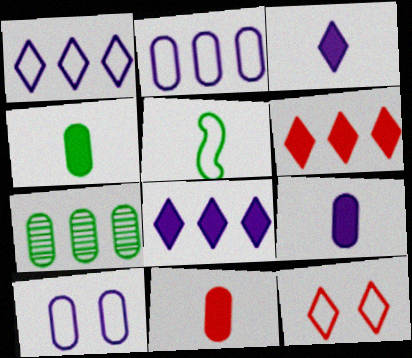[[2, 5, 12], 
[4, 9, 11], 
[7, 10, 11]]